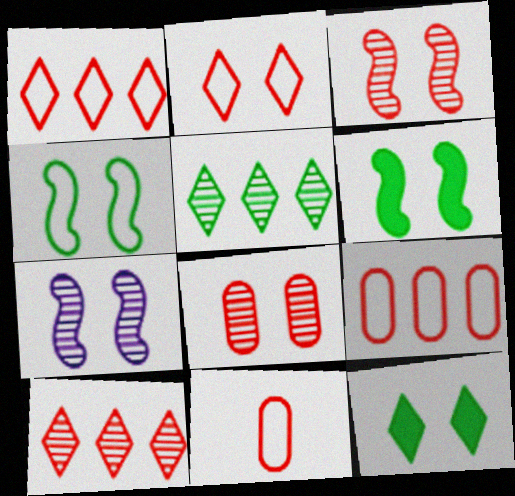[]